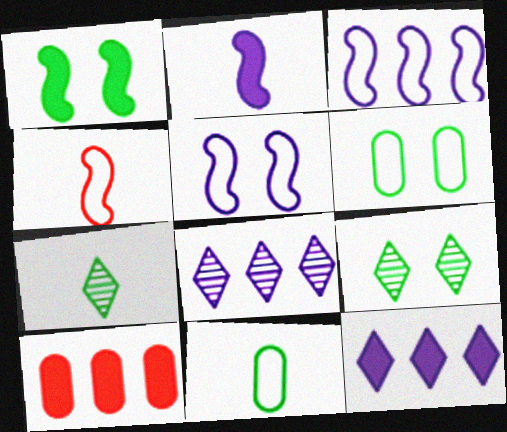[[1, 6, 9], 
[5, 7, 10]]